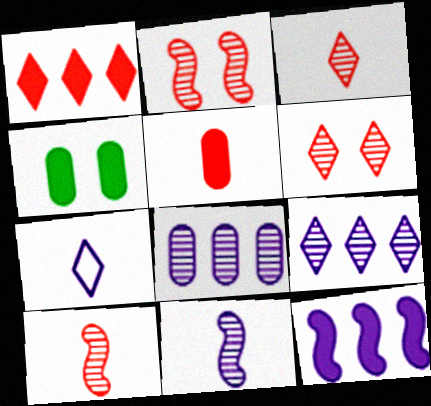[]